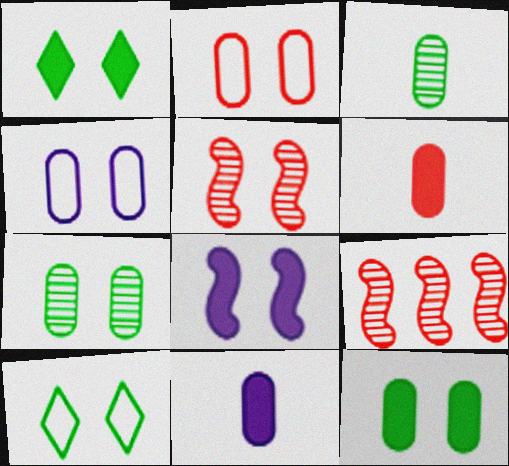[[1, 4, 5], 
[9, 10, 11]]